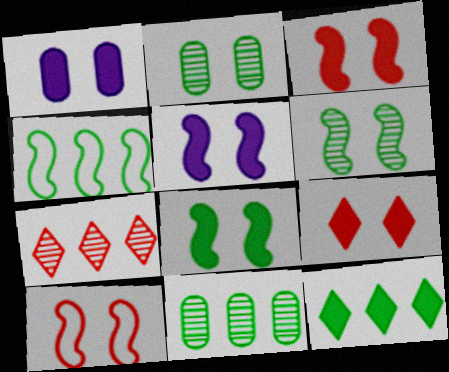[[1, 8, 9], 
[3, 5, 8], 
[4, 11, 12], 
[5, 6, 10]]